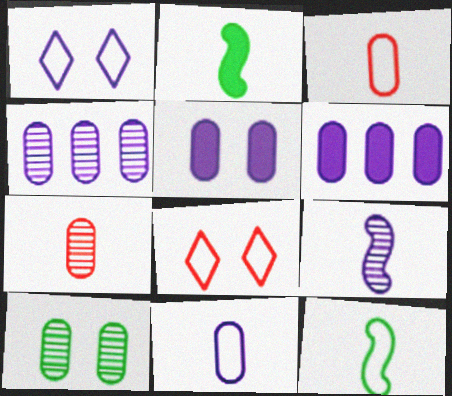[[1, 6, 9], 
[2, 4, 8], 
[3, 6, 10], 
[4, 5, 11], 
[4, 7, 10]]